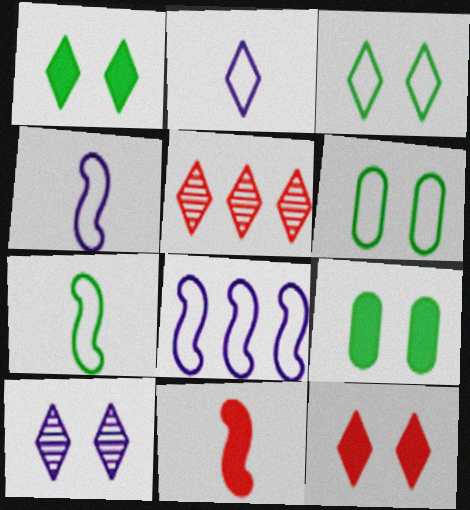[[1, 2, 5], 
[3, 10, 12], 
[4, 5, 9]]